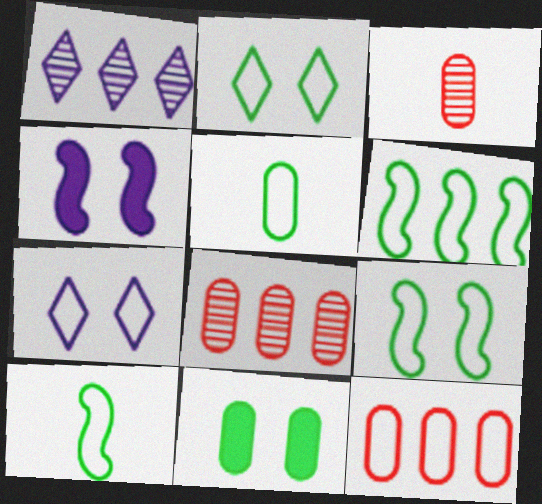[[2, 5, 6], 
[6, 9, 10], 
[7, 10, 12]]